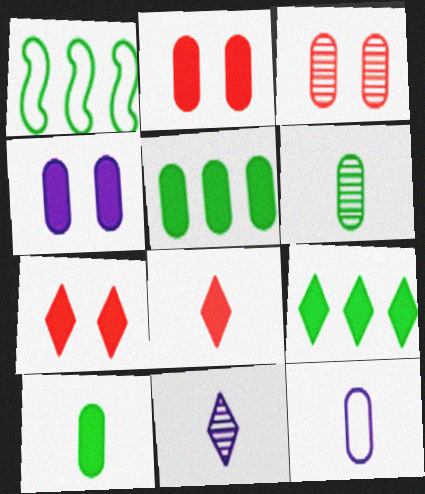[[1, 2, 11], 
[3, 5, 12]]